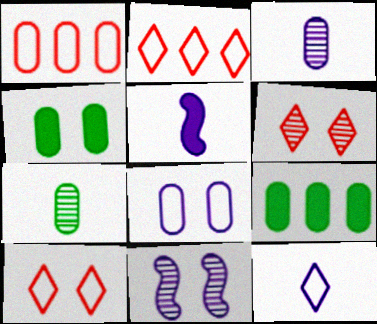[[1, 3, 4], 
[3, 5, 12], 
[4, 10, 11]]